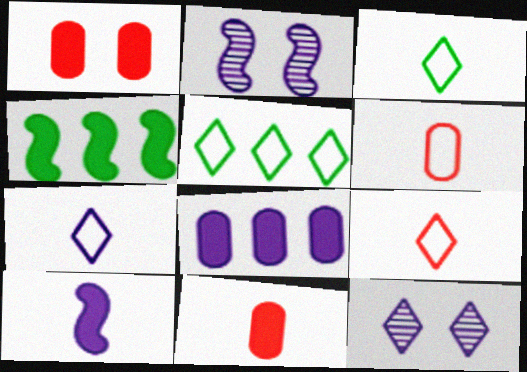[[2, 5, 11], 
[2, 7, 8], 
[3, 7, 9], 
[4, 6, 12]]